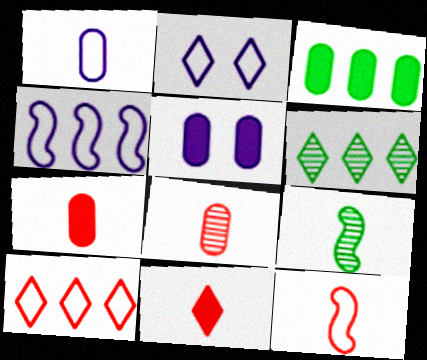[[1, 2, 4], 
[1, 9, 11], 
[2, 6, 11], 
[3, 5, 7], 
[5, 6, 12], 
[5, 9, 10], 
[8, 11, 12]]